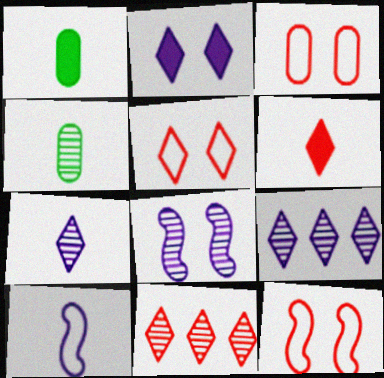[[1, 9, 12], 
[3, 5, 12], 
[4, 6, 10], 
[4, 8, 11], 
[5, 6, 11]]